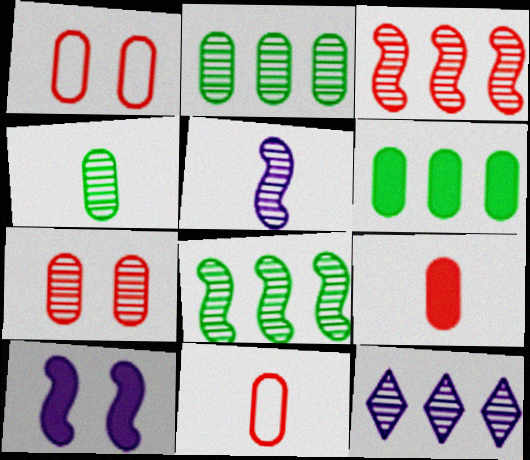[[2, 3, 12]]